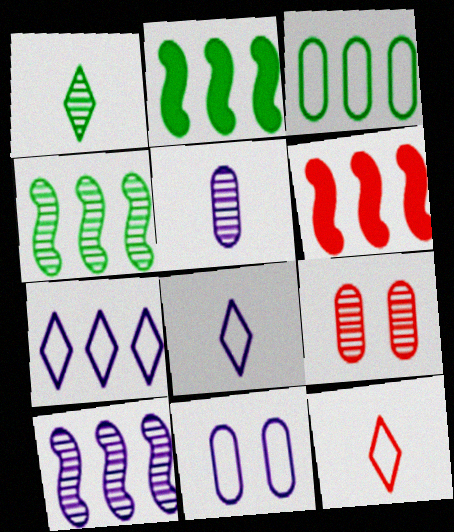[[1, 6, 11], 
[1, 9, 10], 
[2, 8, 9], 
[6, 9, 12]]